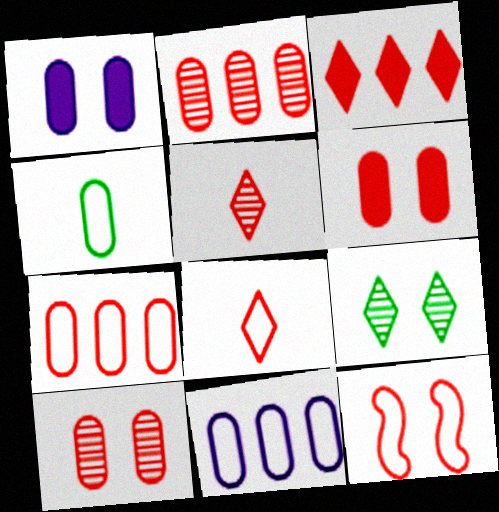[[1, 2, 4], 
[1, 9, 12], 
[7, 8, 12]]